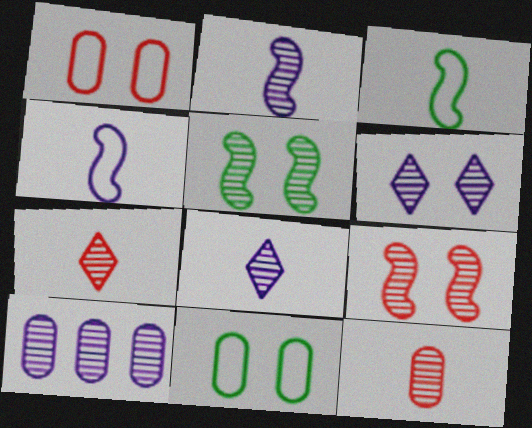[[2, 6, 10], 
[5, 7, 10]]